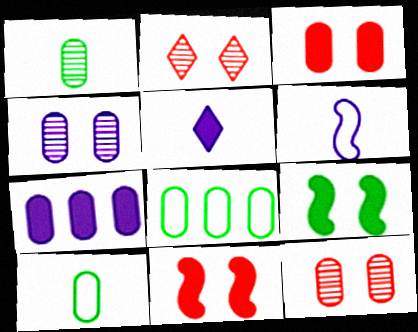[[7, 10, 12]]